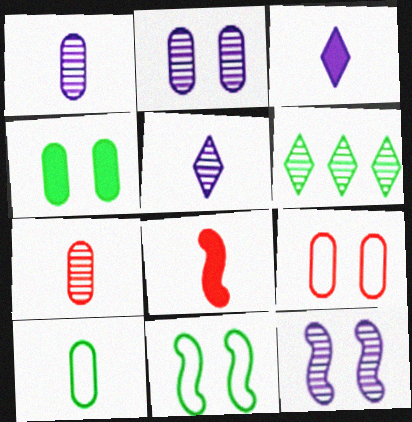[[2, 4, 9], 
[5, 8, 10], 
[6, 7, 12]]